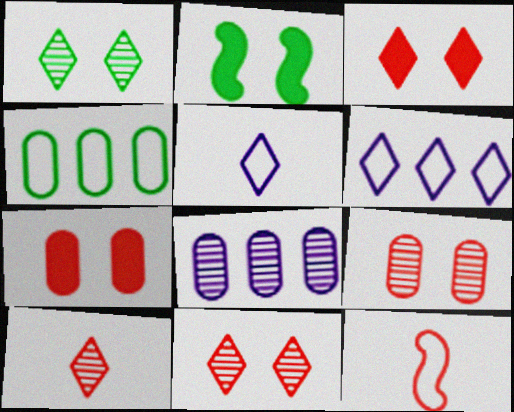[]